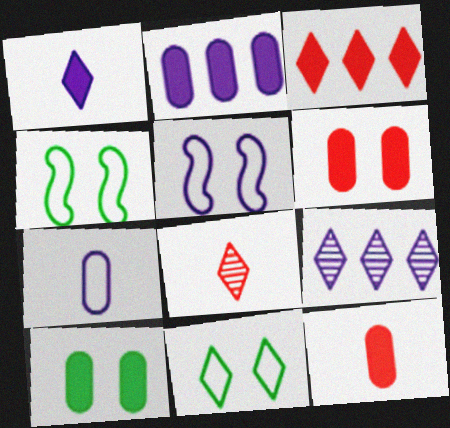[[2, 4, 8], 
[2, 10, 12], 
[4, 9, 12]]